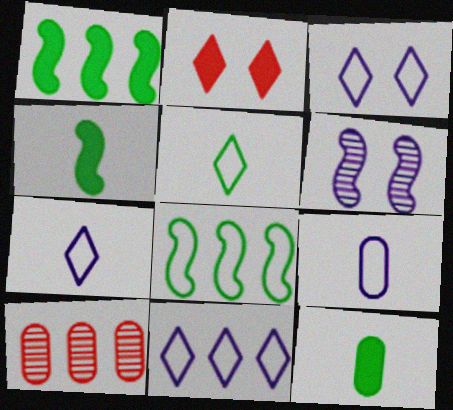[[1, 10, 11], 
[3, 4, 10], 
[3, 7, 11]]